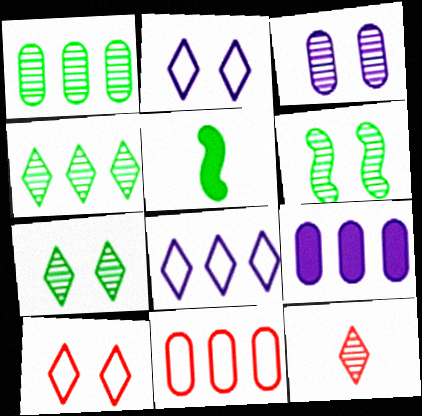[[1, 9, 11]]